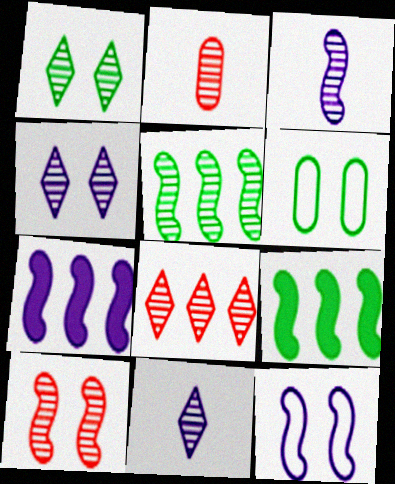[[1, 8, 11], 
[2, 4, 5], 
[2, 8, 10], 
[3, 5, 10], 
[3, 7, 12]]